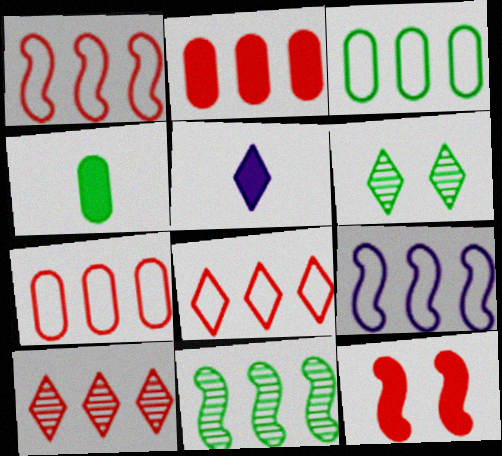[[1, 2, 10], 
[1, 7, 8], 
[3, 8, 9], 
[5, 6, 8]]